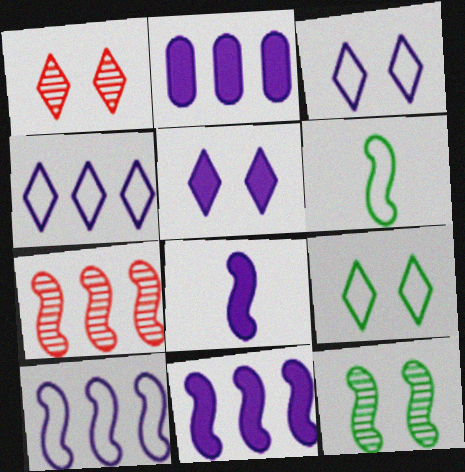[[1, 2, 6], 
[1, 5, 9], 
[2, 5, 8]]